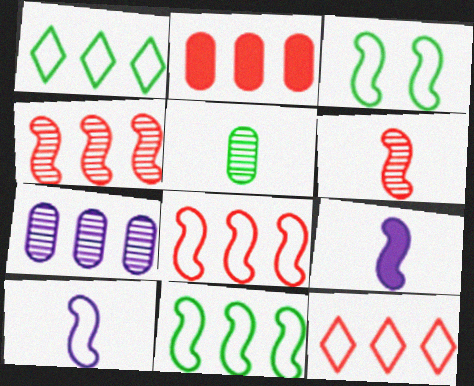[[2, 4, 12], 
[3, 4, 9], 
[3, 8, 10]]